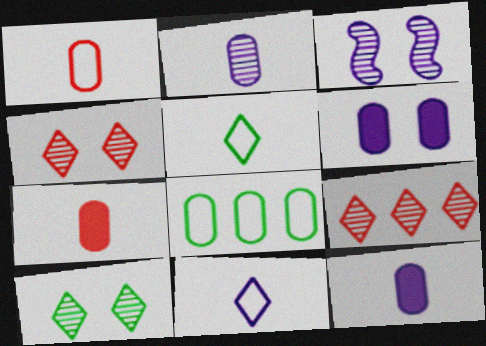[]